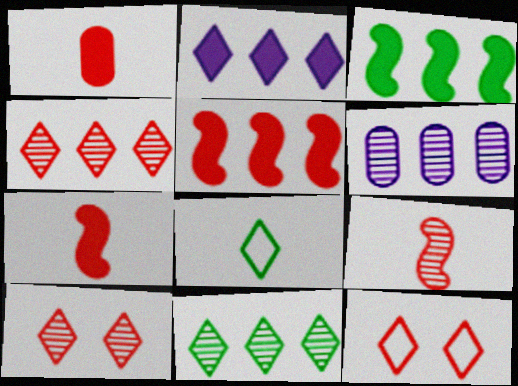[[2, 8, 10]]